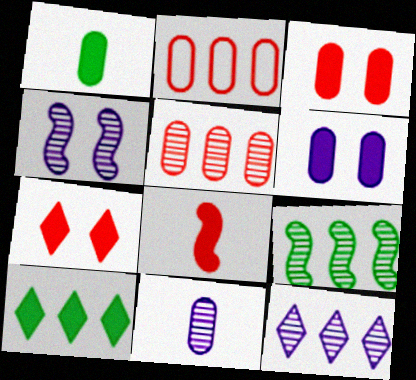[[4, 11, 12], 
[5, 9, 12], 
[6, 8, 10]]